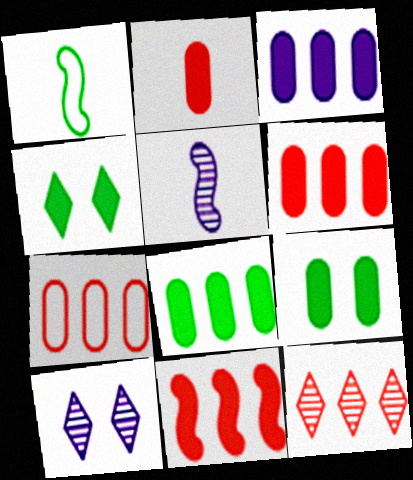[[1, 6, 10], 
[2, 3, 9], 
[3, 6, 8], 
[4, 5, 7], 
[7, 11, 12]]